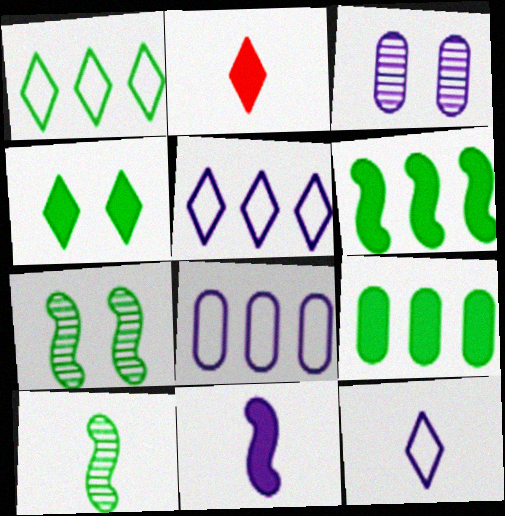[[2, 7, 8], 
[3, 5, 11]]